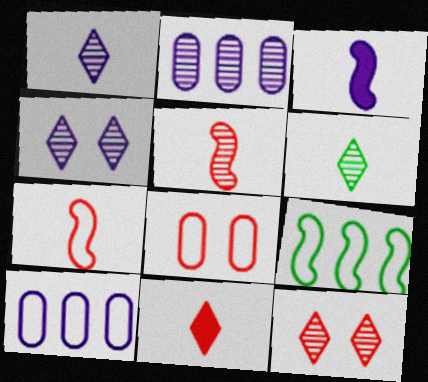[[3, 4, 10]]